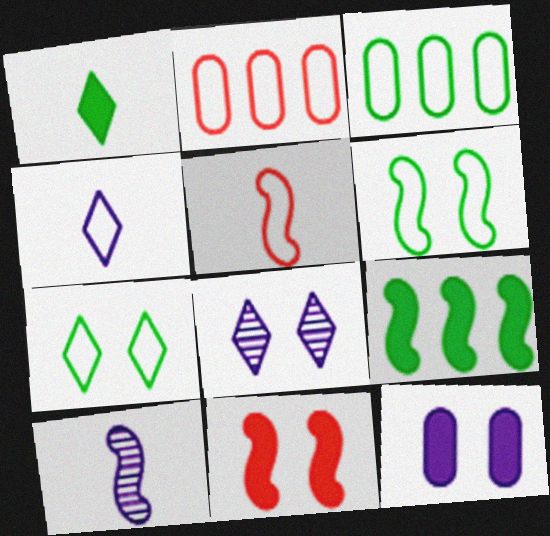[[2, 4, 6]]